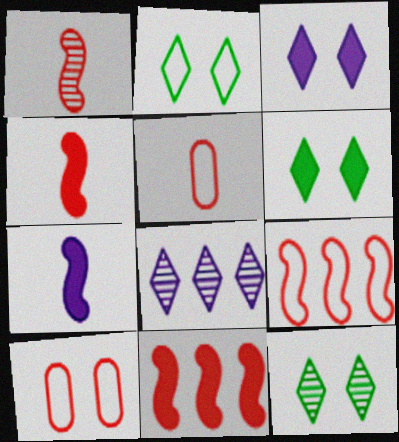[[2, 6, 12]]